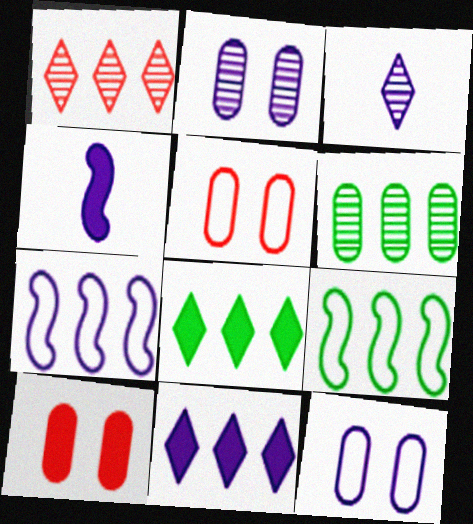[[3, 9, 10], 
[4, 8, 10], 
[6, 8, 9]]